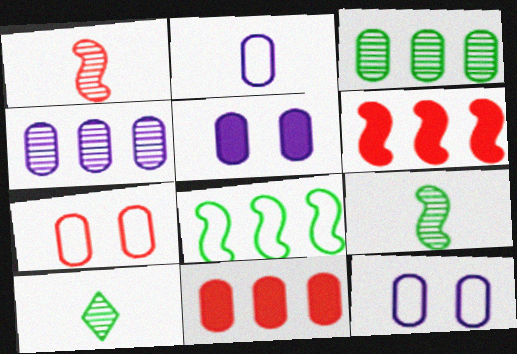[[2, 4, 5], 
[6, 10, 12]]